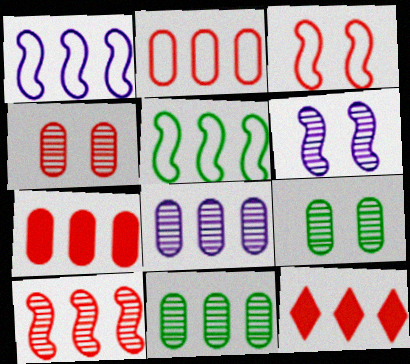[[1, 11, 12], 
[2, 10, 12], 
[5, 8, 12]]